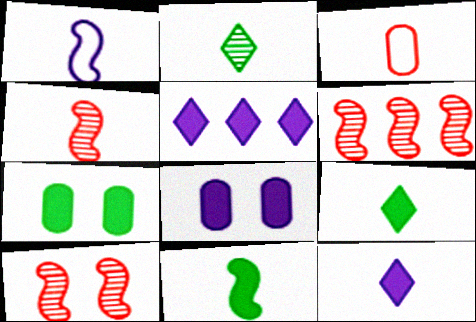[[1, 4, 11], 
[4, 6, 10]]